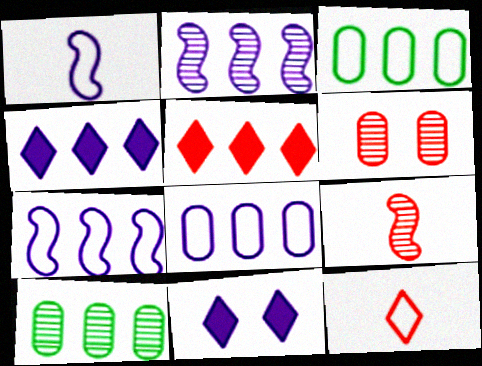[[2, 3, 5], 
[2, 4, 8], 
[3, 9, 11], 
[5, 7, 10]]